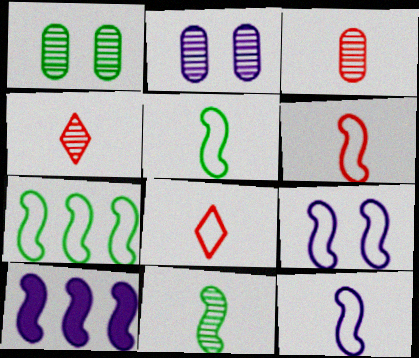[[1, 8, 10], 
[5, 6, 12], 
[6, 7, 9]]